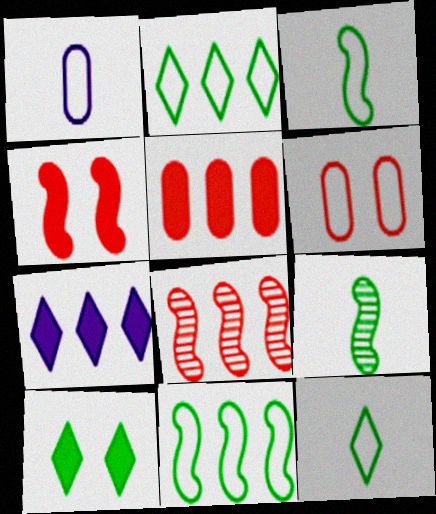[[1, 8, 10], 
[6, 7, 9]]